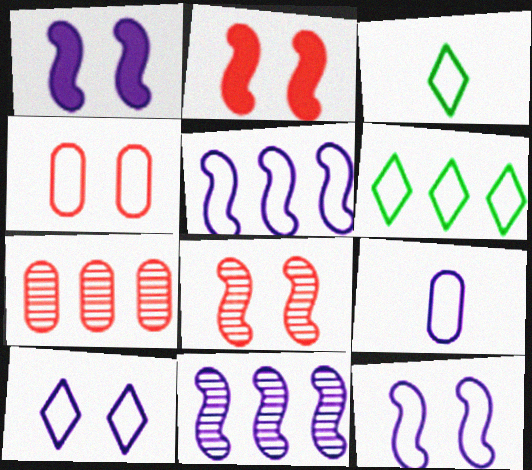[[1, 3, 7], 
[3, 4, 5], 
[5, 9, 10]]